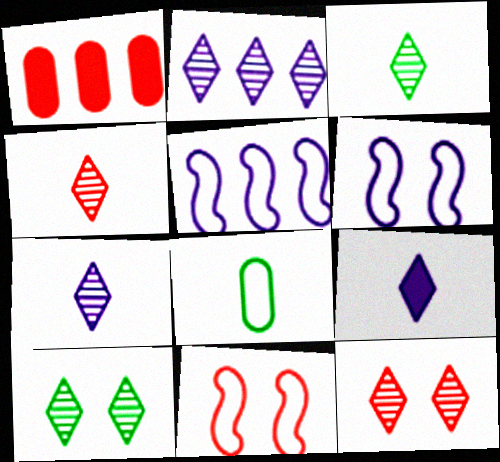[[1, 3, 6], 
[1, 4, 11], 
[2, 3, 12], 
[2, 4, 10], 
[3, 4, 7]]